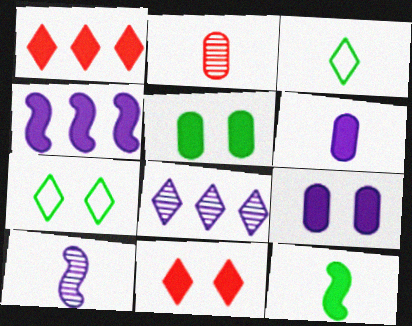[[1, 9, 12], 
[2, 4, 7], 
[3, 8, 11]]